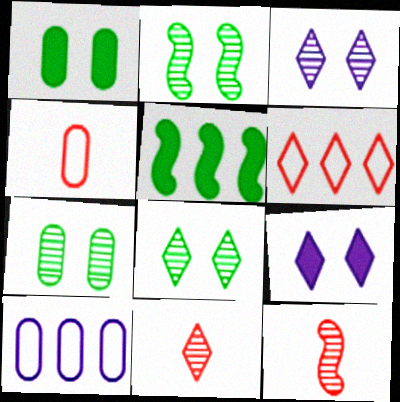[[2, 7, 8], 
[3, 4, 5]]